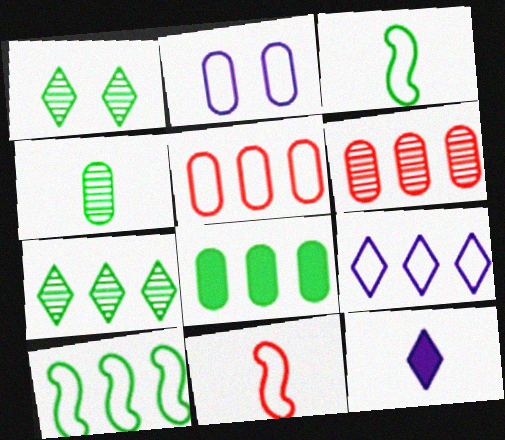[[1, 3, 8], 
[4, 11, 12], 
[5, 9, 10], 
[7, 8, 10]]